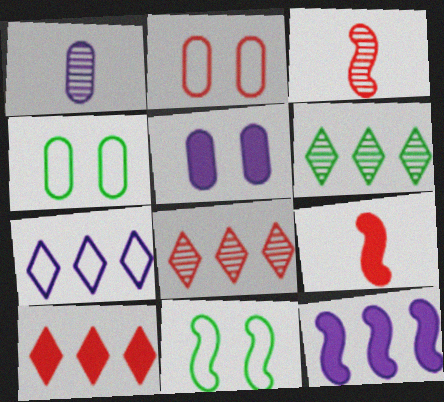[[1, 10, 11], 
[2, 3, 10], 
[2, 8, 9], 
[3, 11, 12], 
[6, 7, 10]]